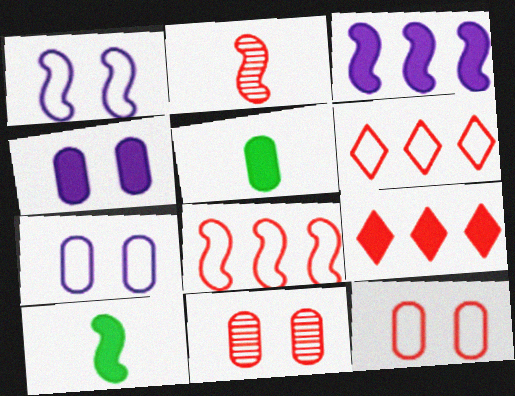[[2, 9, 12], 
[4, 9, 10]]